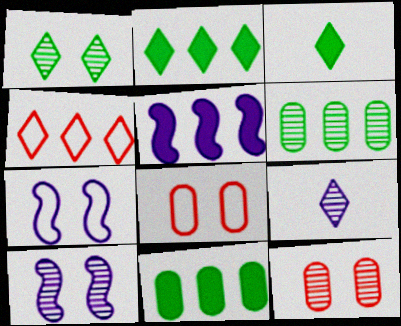[[1, 10, 12], 
[4, 5, 6]]